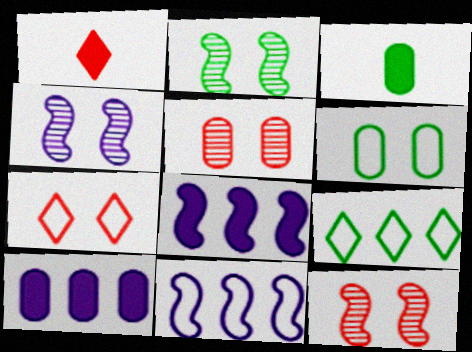[[2, 3, 9], 
[2, 4, 12]]